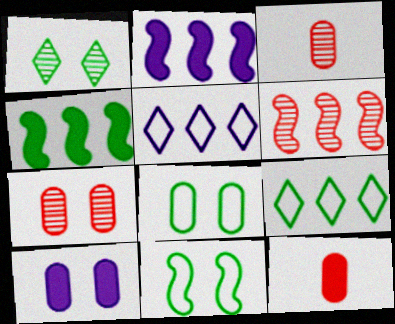[[7, 8, 10]]